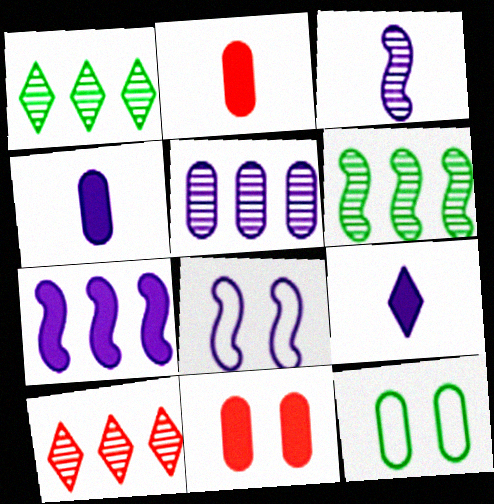[[1, 2, 8], 
[2, 5, 12], 
[3, 7, 8], 
[5, 6, 10], 
[5, 8, 9]]